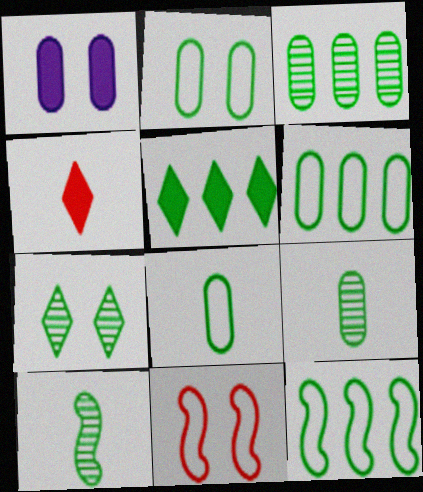[[1, 7, 11], 
[2, 5, 10], 
[2, 6, 8], 
[3, 5, 12], 
[3, 7, 10]]